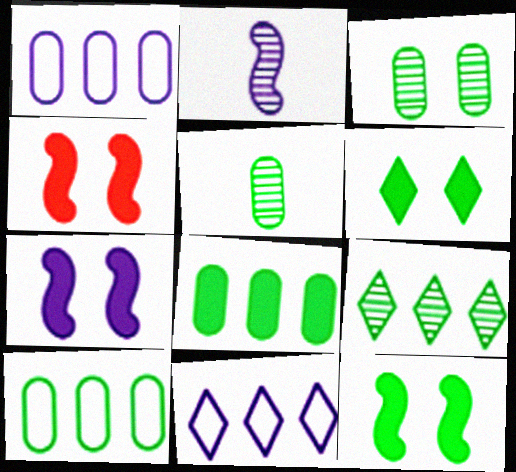[[4, 5, 11], 
[4, 7, 12]]